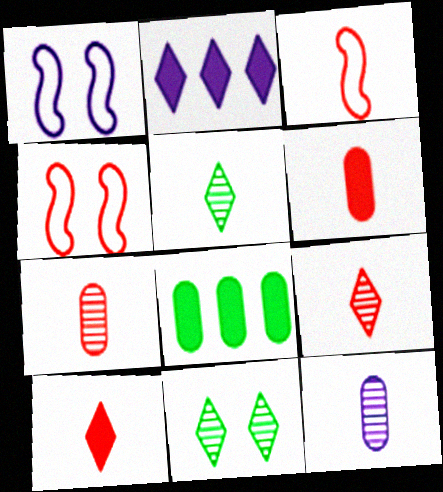[[1, 2, 12], 
[1, 8, 9], 
[3, 6, 9], 
[3, 7, 10]]